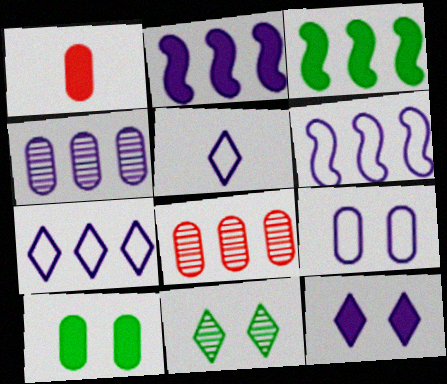[[1, 3, 12], 
[1, 6, 11], 
[2, 4, 7], 
[3, 7, 8], 
[5, 6, 9]]